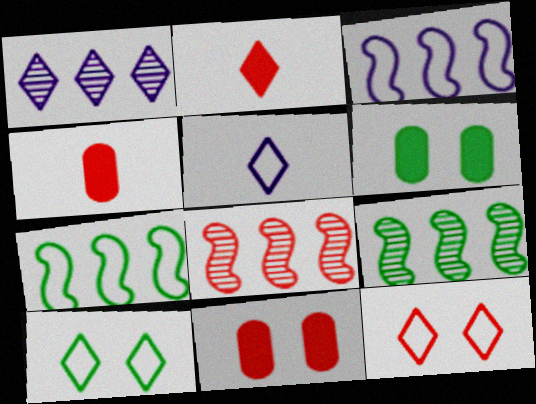[[1, 2, 10], 
[4, 8, 12], 
[5, 6, 8], 
[5, 9, 11]]